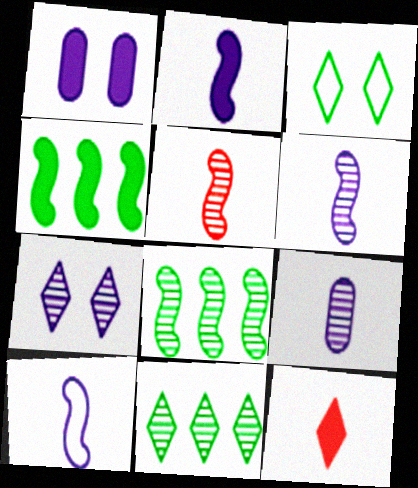[[1, 4, 12], 
[2, 6, 10]]